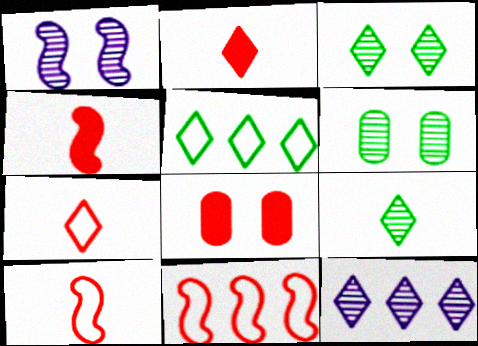[]